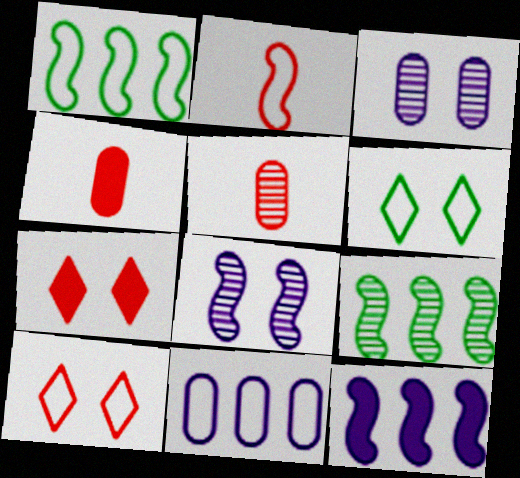[[2, 6, 11], 
[5, 6, 12]]